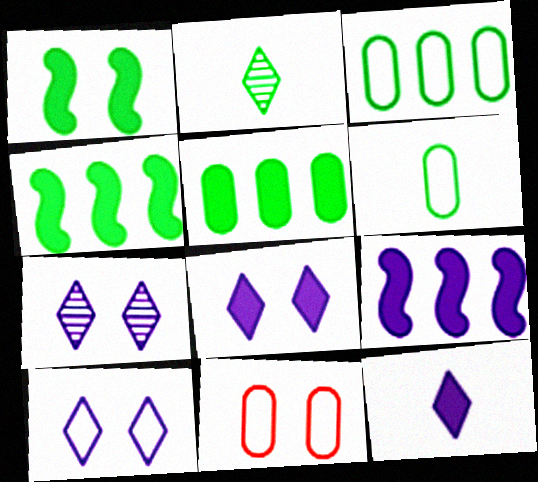[[1, 2, 3], 
[1, 7, 11], 
[2, 9, 11], 
[7, 8, 10]]